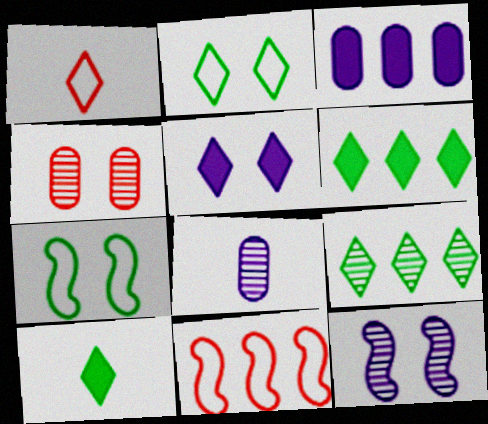[[1, 5, 9], 
[2, 9, 10], 
[3, 9, 11], 
[4, 5, 7]]